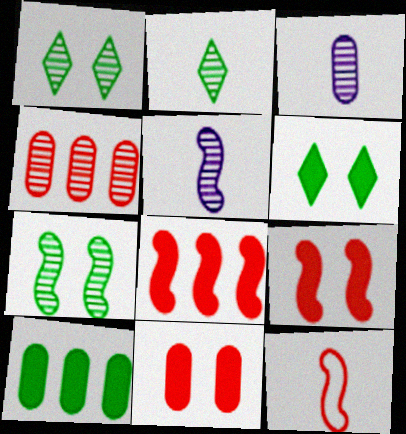[[1, 4, 5]]